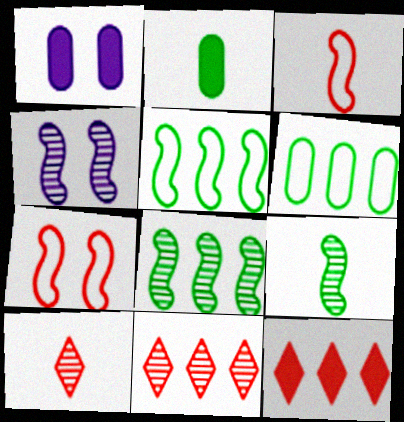[[1, 5, 10]]